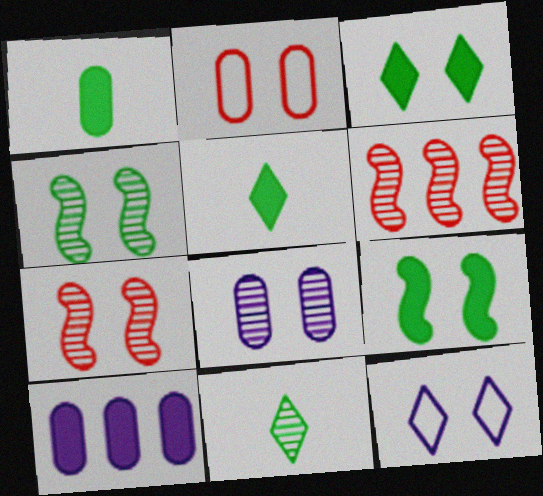[[1, 6, 12], 
[6, 8, 11]]